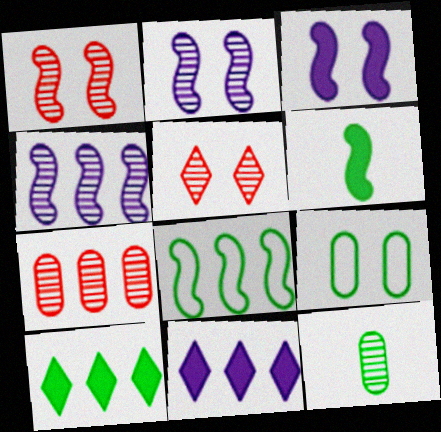[[3, 5, 9], 
[4, 5, 12], 
[7, 8, 11]]